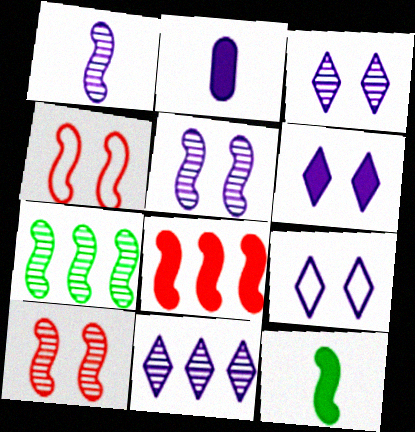[[1, 7, 10], 
[3, 6, 9]]